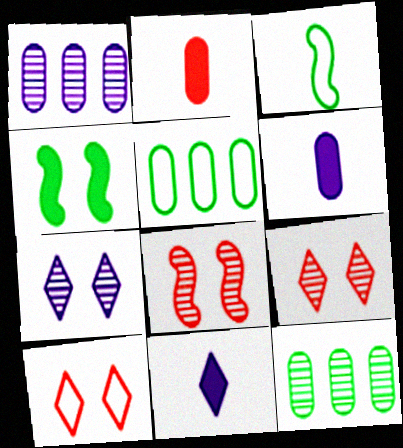[[5, 8, 11]]